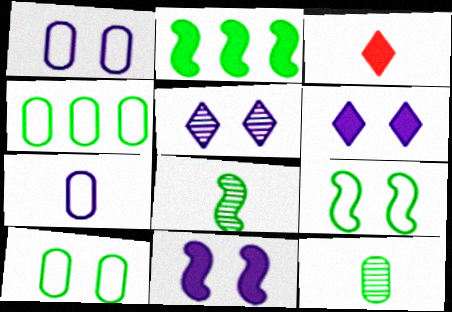[[1, 5, 11], 
[2, 8, 9], 
[3, 7, 8]]